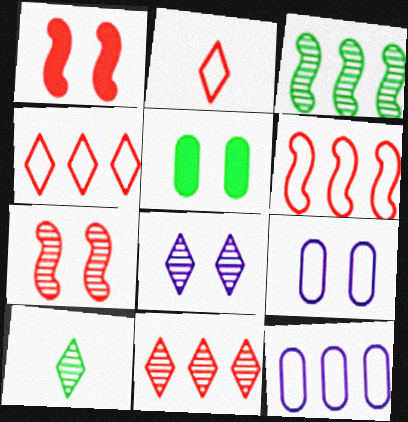[[1, 10, 12], 
[8, 10, 11]]